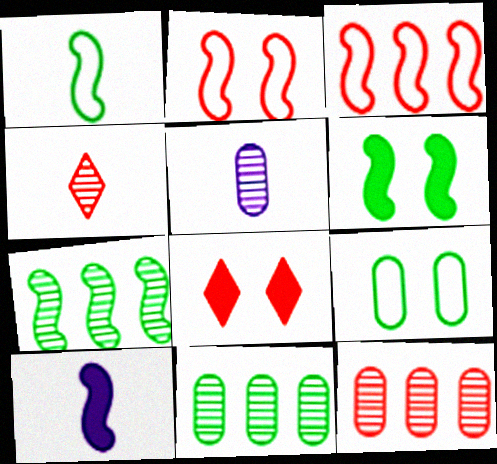[[1, 6, 7], 
[2, 7, 10]]